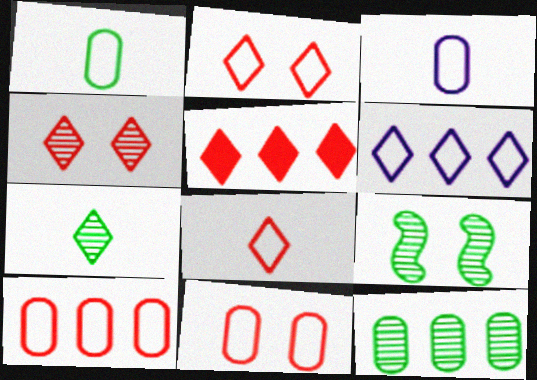[[3, 5, 9], 
[4, 5, 8], 
[7, 9, 12]]